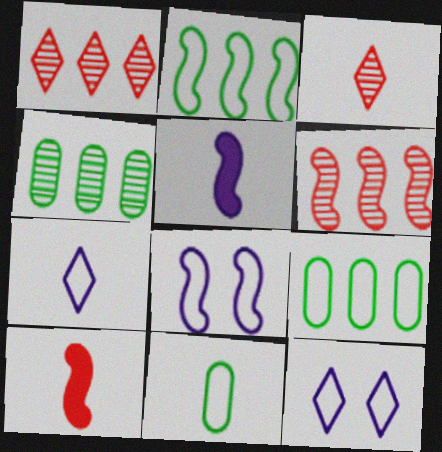[[3, 5, 11], 
[4, 10, 12]]